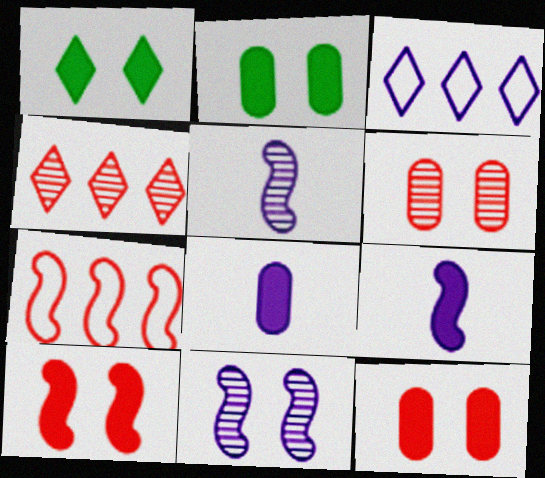[[3, 8, 11]]